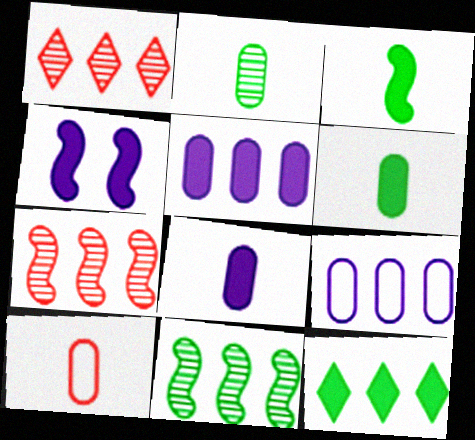[[2, 8, 10], 
[7, 9, 12]]